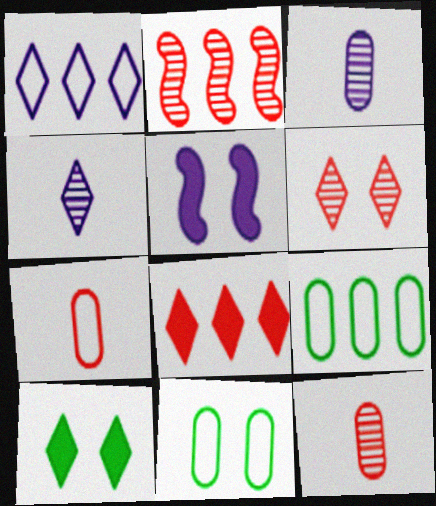[[1, 3, 5], 
[2, 6, 12], 
[5, 6, 11]]